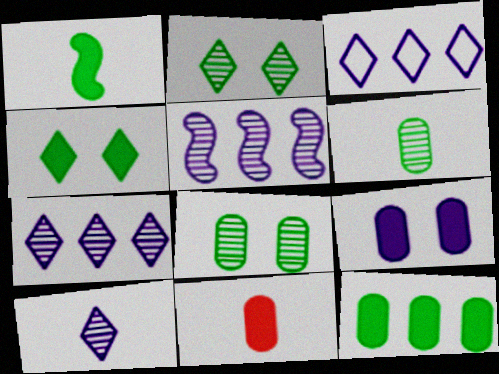[[1, 4, 12], 
[9, 11, 12]]